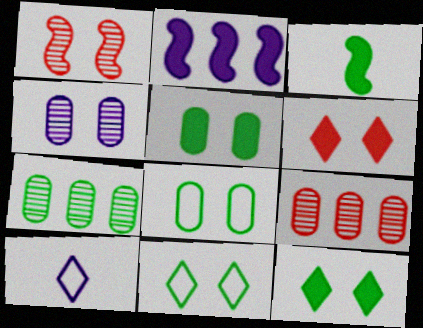[[2, 4, 10], 
[3, 7, 11]]